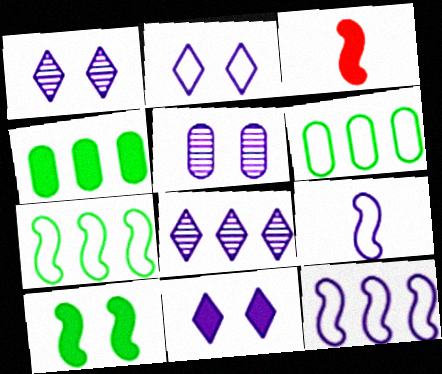[[1, 2, 11], 
[1, 3, 6], 
[3, 4, 11]]